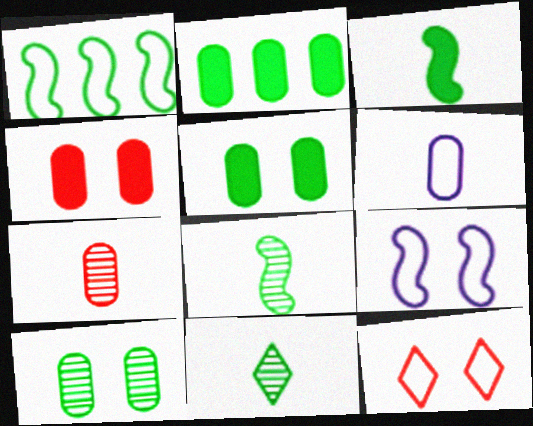[[1, 5, 11], 
[1, 6, 12]]